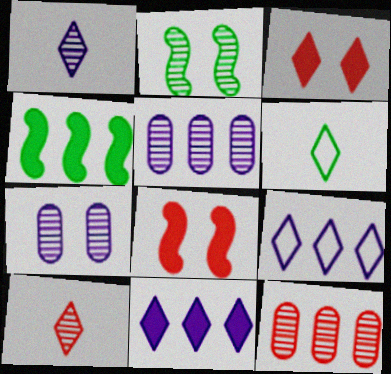[[1, 2, 12], 
[2, 5, 10], 
[4, 9, 12], 
[5, 6, 8]]